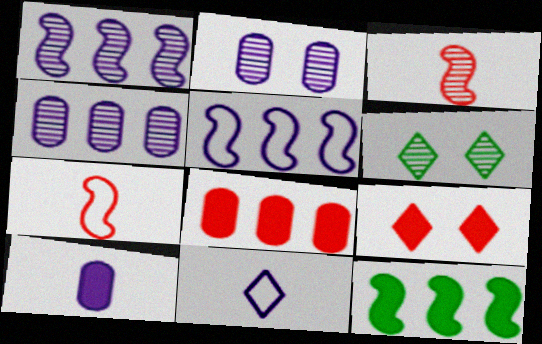[[3, 4, 6], 
[9, 10, 12]]